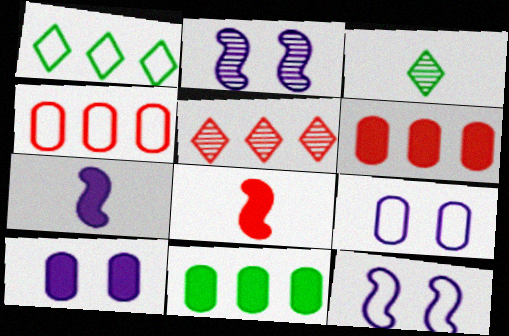[[3, 6, 12]]